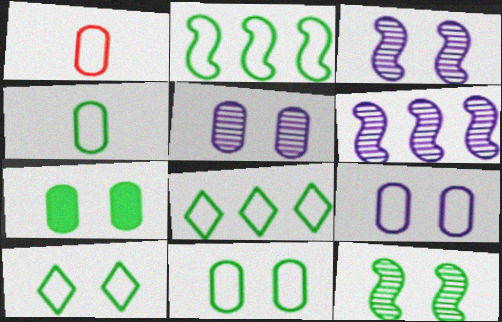[[2, 4, 10], 
[7, 10, 12]]